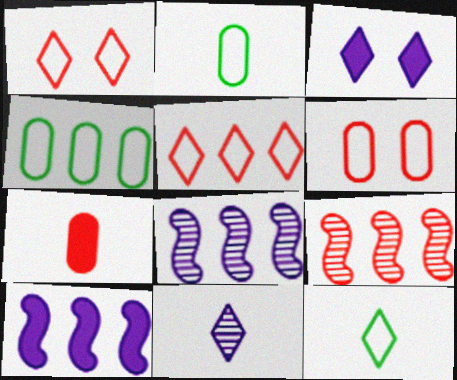[[1, 7, 9], 
[2, 3, 9]]